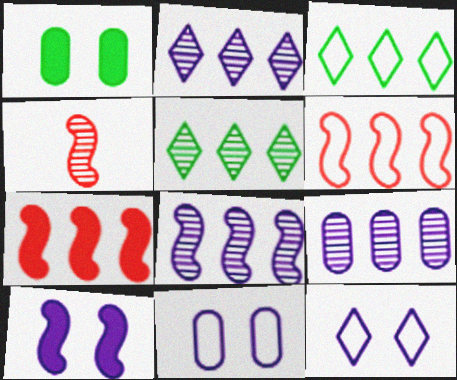[[2, 8, 9], 
[3, 7, 9]]